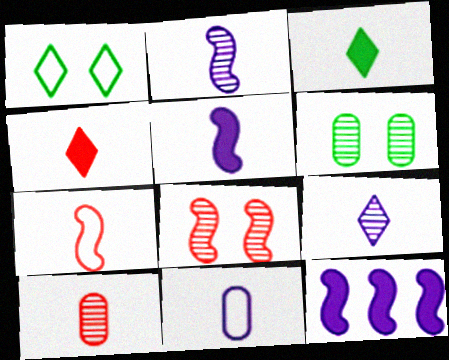[[1, 10, 12], 
[4, 7, 10], 
[5, 9, 11]]